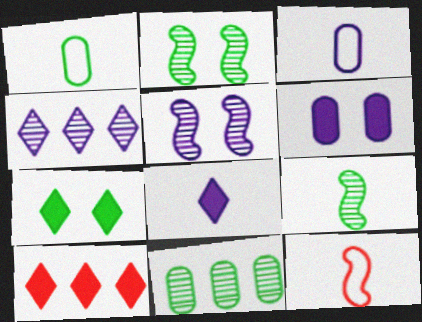[[1, 5, 10], 
[2, 3, 10], 
[7, 8, 10]]